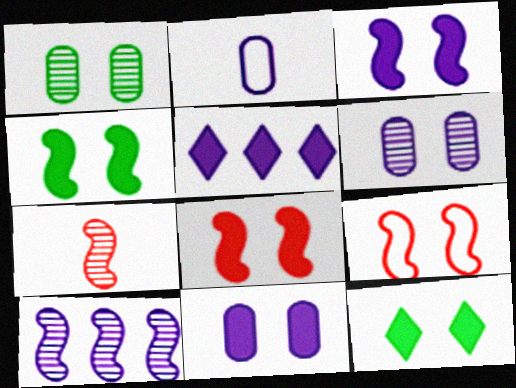[[3, 4, 8], 
[6, 9, 12], 
[8, 11, 12]]